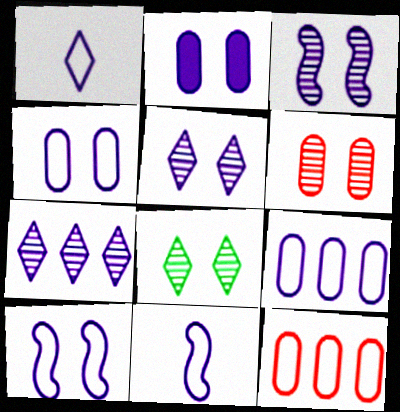[[1, 9, 10], 
[2, 5, 10], 
[2, 7, 11], 
[3, 6, 8]]